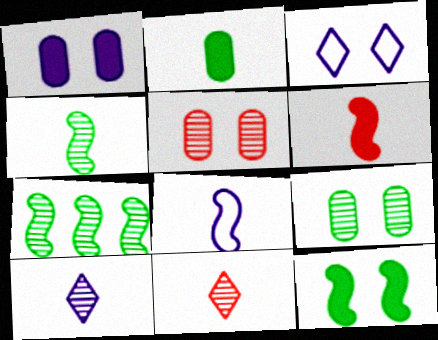[[2, 8, 11], 
[3, 5, 12], 
[4, 6, 8], 
[5, 7, 10]]